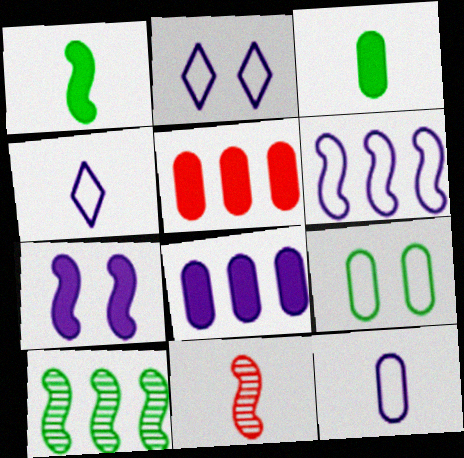[[2, 6, 12], 
[3, 4, 11]]